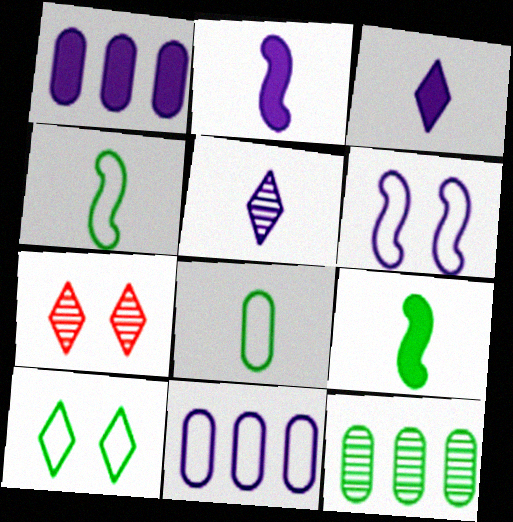[[1, 4, 7], 
[1, 5, 6], 
[7, 9, 11], 
[9, 10, 12]]